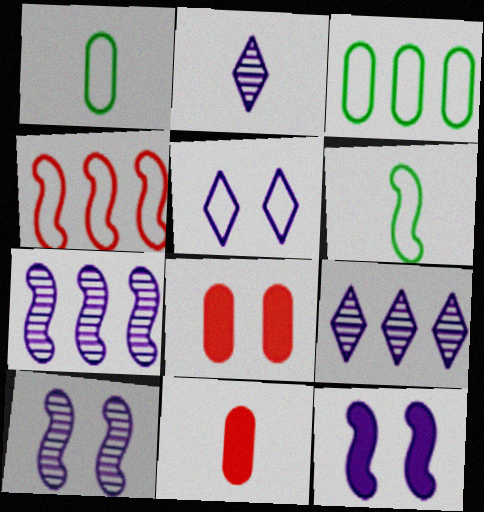[[1, 4, 5], 
[2, 6, 11], 
[6, 8, 9]]